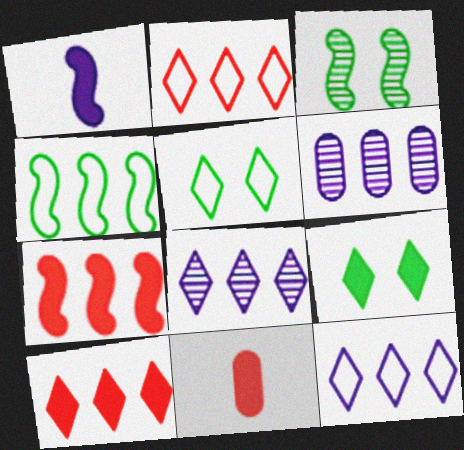[[3, 11, 12], 
[4, 6, 10]]